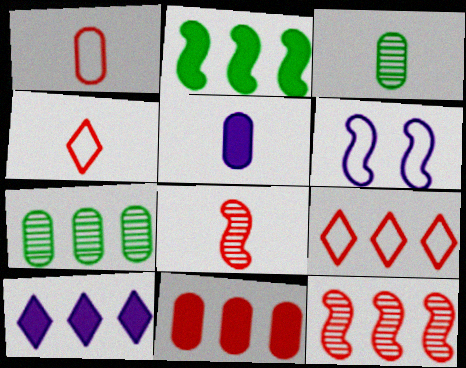[[1, 3, 5], 
[2, 6, 8], 
[2, 10, 11], 
[9, 11, 12]]